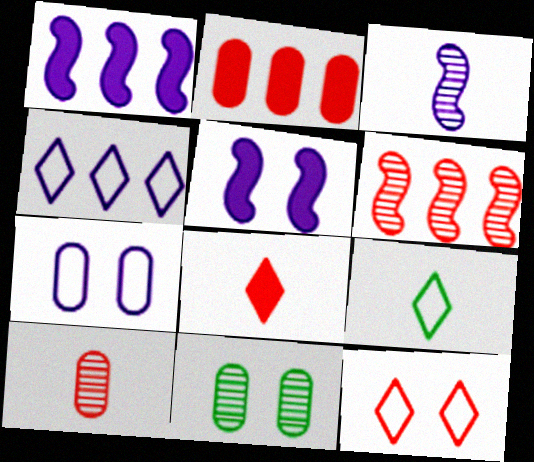[[4, 9, 12], 
[5, 11, 12]]